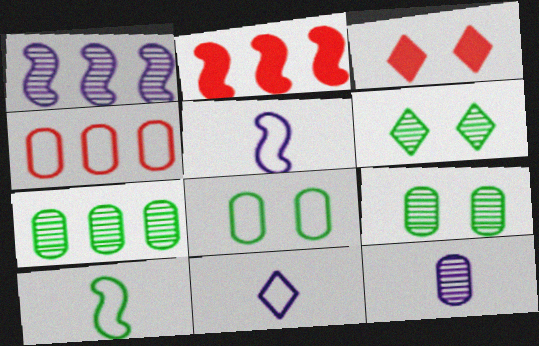[[2, 9, 11], 
[3, 5, 7]]